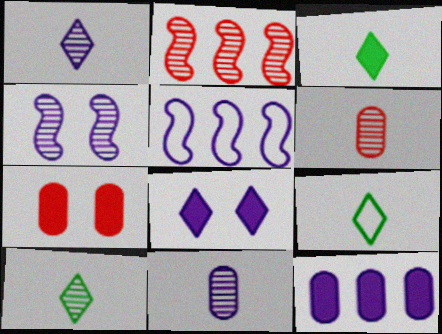[[3, 9, 10], 
[5, 7, 10], 
[5, 8, 11]]